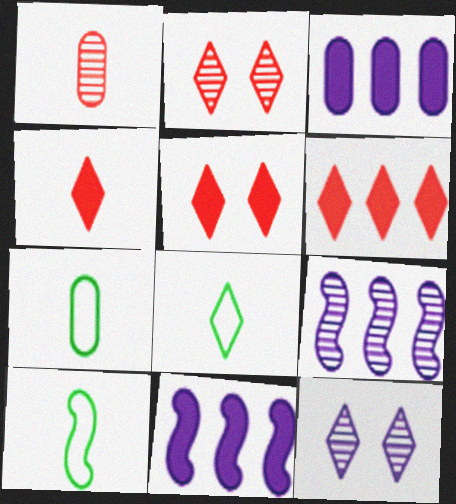[[2, 3, 10], 
[2, 7, 11], 
[4, 5, 6], 
[5, 7, 9], 
[6, 8, 12], 
[7, 8, 10]]